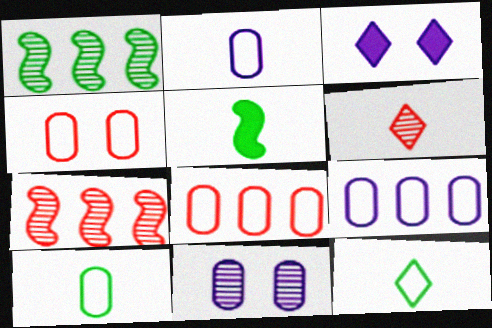[[1, 6, 11], 
[2, 5, 6], 
[3, 7, 10], 
[4, 9, 10]]